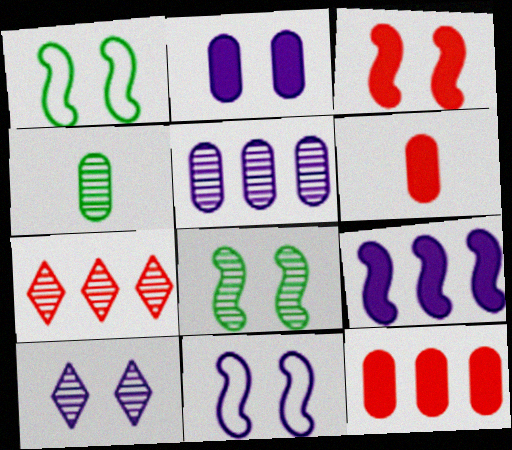[[2, 10, 11], 
[3, 8, 11]]